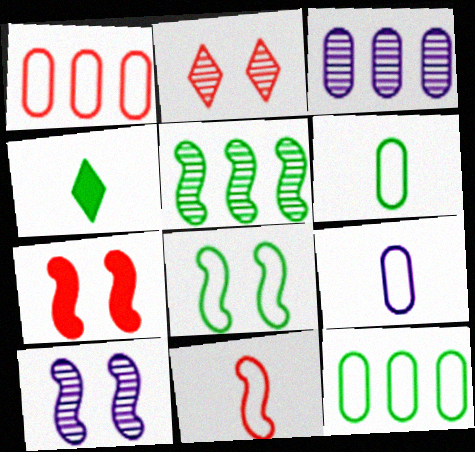[[1, 4, 10], 
[7, 8, 10]]